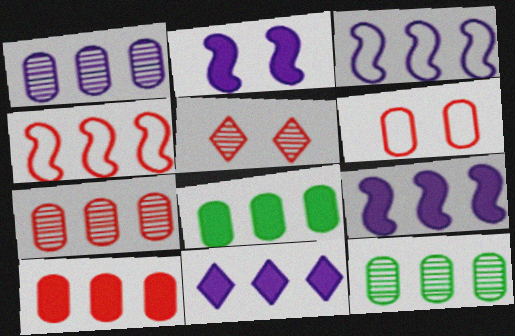[[1, 3, 11], 
[1, 7, 12], 
[4, 11, 12]]